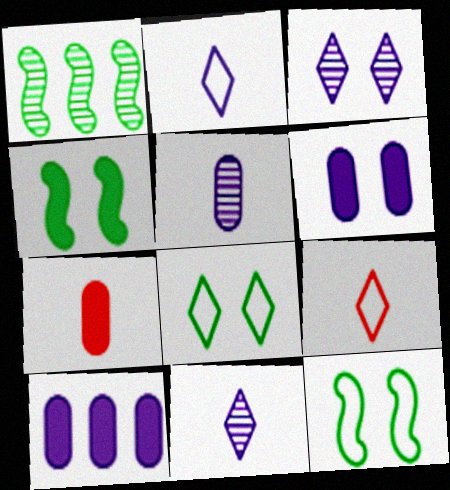[[1, 6, 9]]